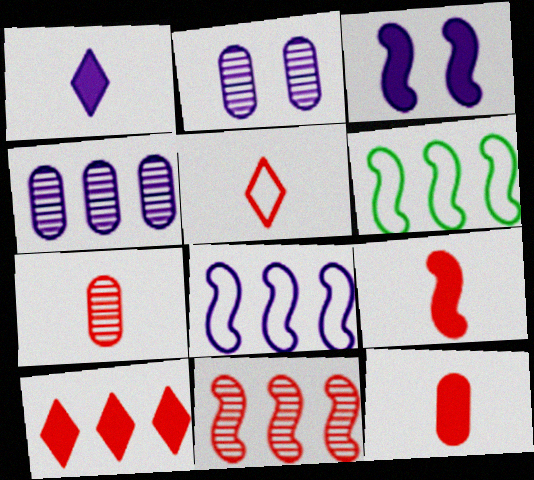[[1, 2, 8], 
[4, 6, 10], 
[5, 7, 9]]